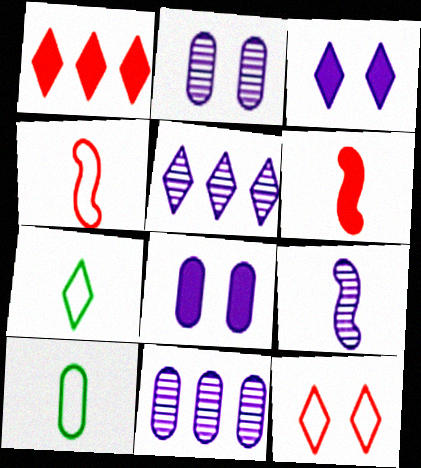[[2, 5, 9]]